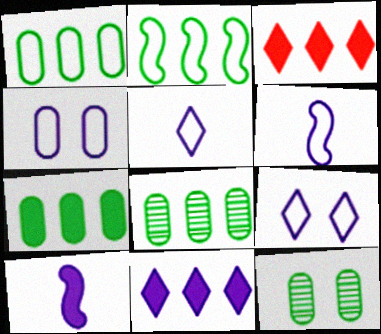[[1, 7, 8], 
[3, 6, 12]]